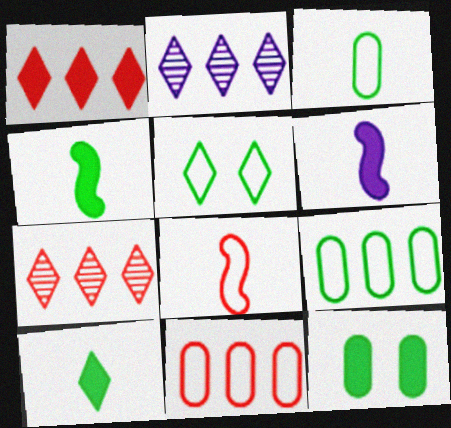[[1, 6, 12], 
[2, 8, 12]]